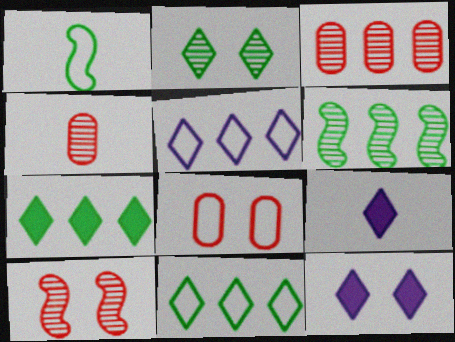[[1, 3, 12], 
[1, 4, 9], 
[1, 5, 8], 
[6, 8, 9]]